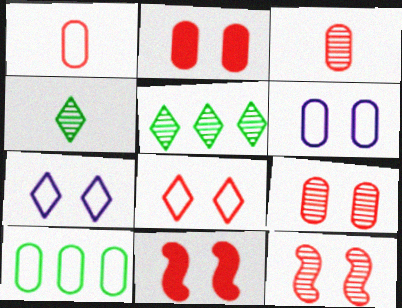[[1, 6, 10], 
[2, 8, 12], 
[8, 9, 11]]